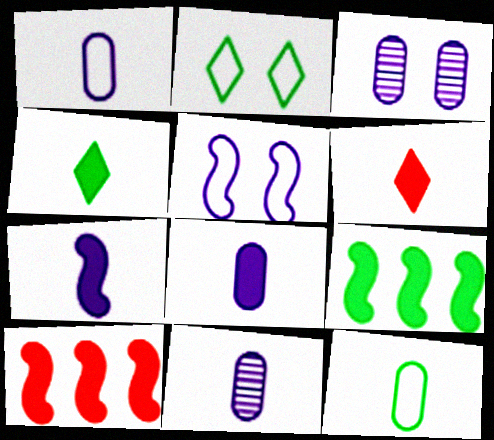[[1, 8, 11], 
[2, 10, 11]]